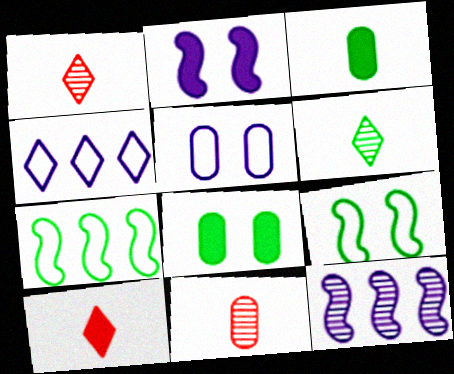[[6, 7, 8]]